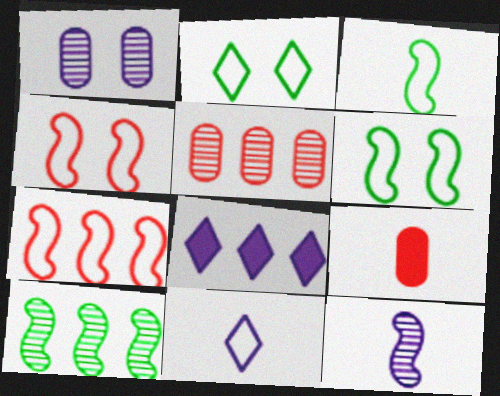[]